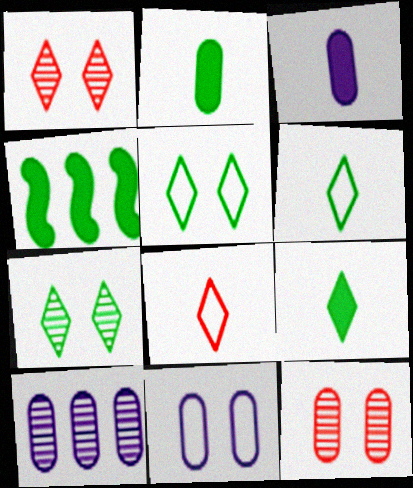[[3, 10, 11]]